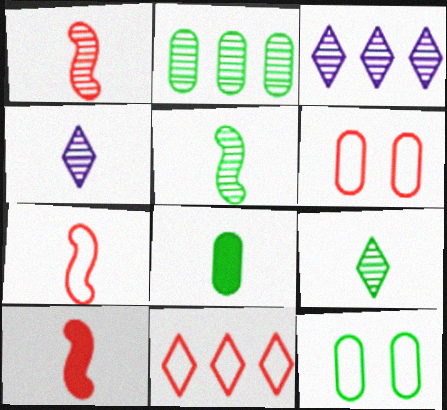[[1, 7, 10], 
[2, 8, 12], 
[3, 10, 12], 
[4, 7, 8], 
[6, 7, 11]]